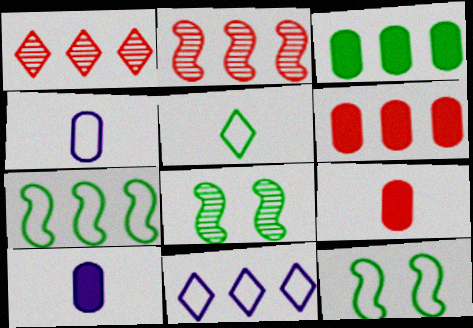[[1, 10, 12], 
[2, 3, 11], 
[3, 5, 8], 
[8, 9, 11]]